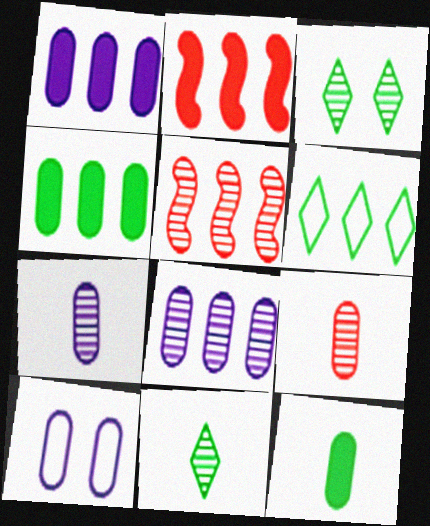[[1, 5, 6], 
[1, 7, 10], 
[2, 6, 8], 
[2, 10, 11], 
[3, 5, 7], 
[4, 9, 10]]